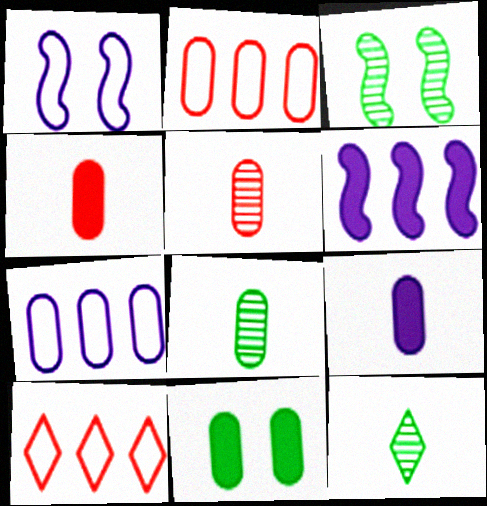[[3, 9, 10], 
[5, 7, 11]]